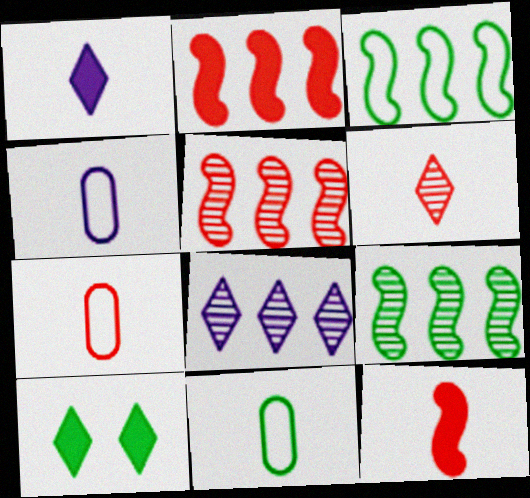[[4, 5, 10], 
[4, 7, 11], 
[6, 7, 12], 
[9, 10, 11]]